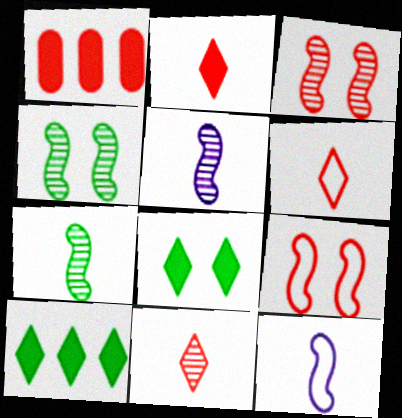[[1, 3, 6], 
[1, 9, 11], 
[2, 6, 11]]